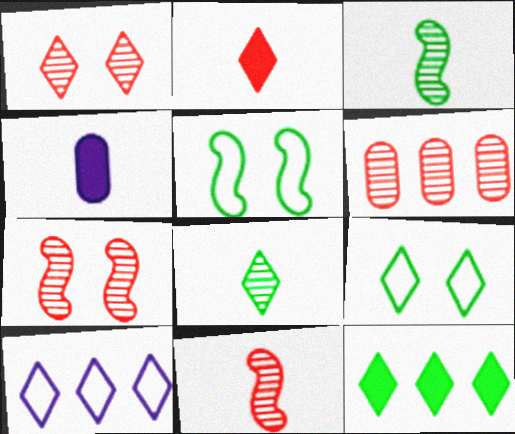[[1, 6, 11], 
[8, 9, 12]]